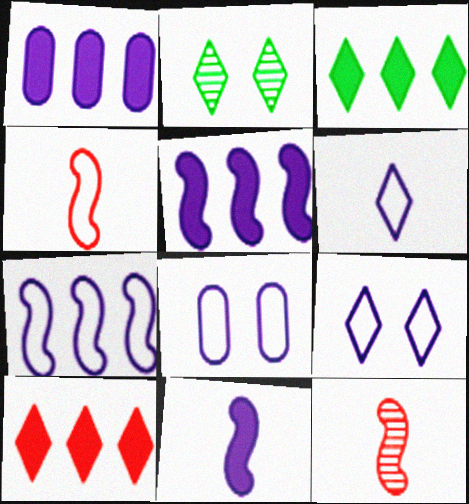[[1, 2, 4], 
[2, 6, 10], 
[3, 8, 12], 
[6, 7, 8]]